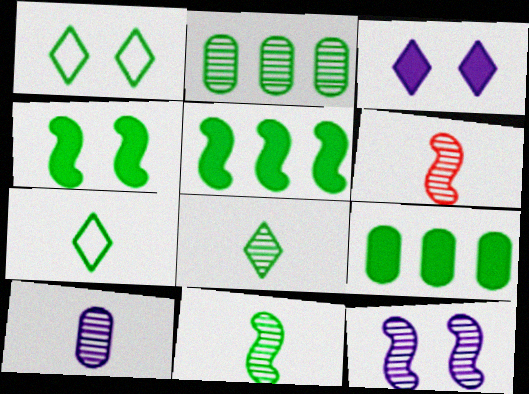[[1, 9, 11], 
[2, 4, 7], 
[6, 8, 10]]